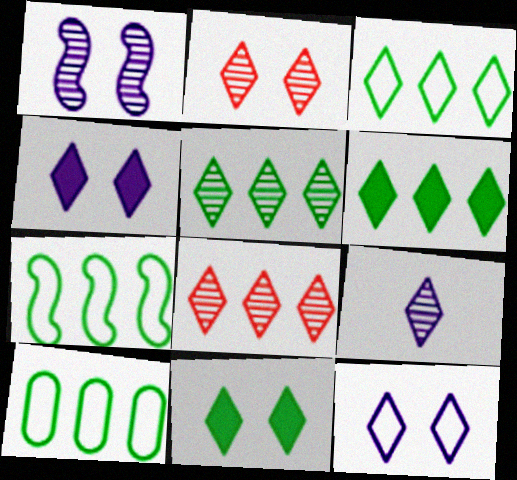[[2, 5, 9], 
[2, 11, 12], 
[3, 5, 6], 
[3, 7, 10]]